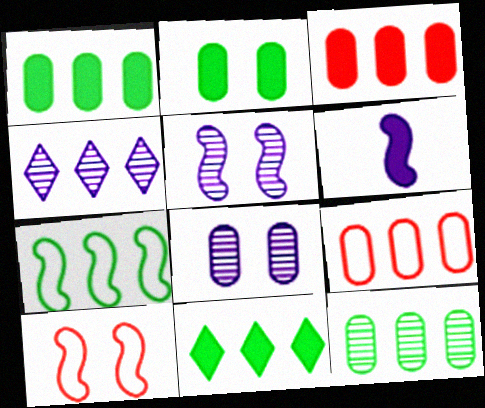[[3, 4, 7], 
[7, 11, 12]]